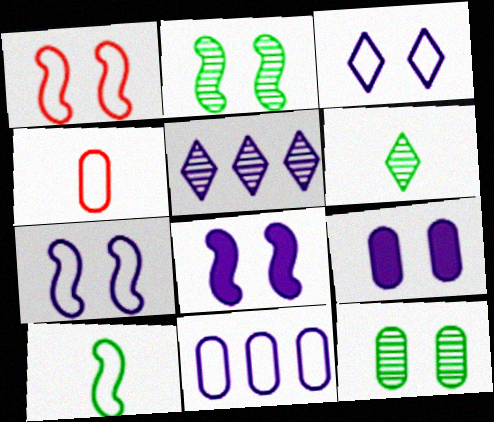[[1, 2, 8]]